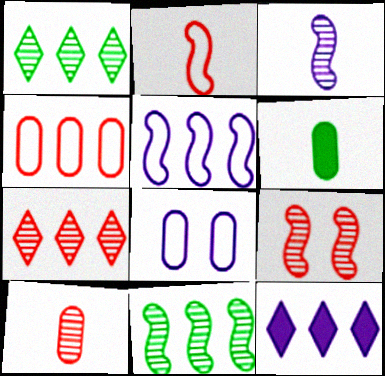[[3, 8, 12], 
[3, 9, 11], 
[4, 11, 12], 
[7, 9, 10]]